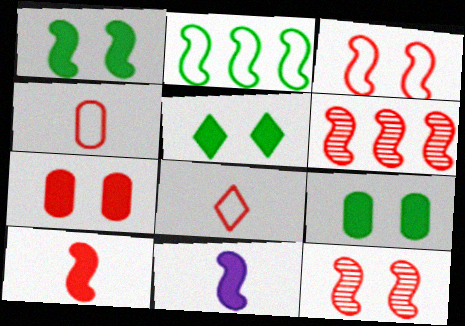[[1, 5, 9], 
[2, 11, 12], 
[3, 6, 10], 
[6, 7, 8]]